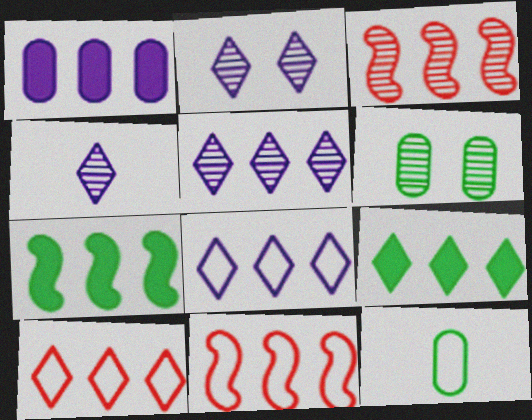[[2, 4, 5], 
[3, 4, 6], 
[5, 9, 10]]